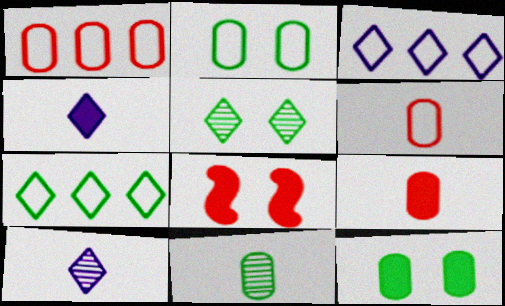[[3, 8, 11]]